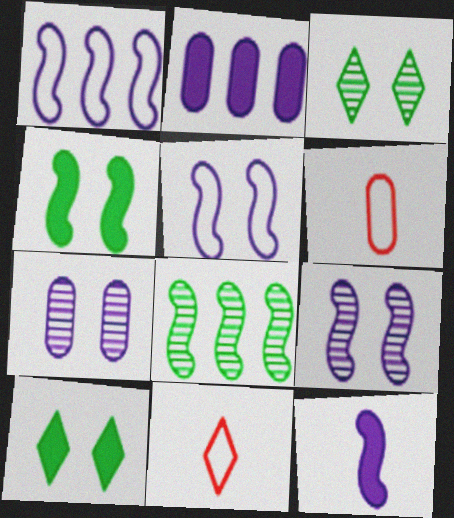[[1, 9, 12]]